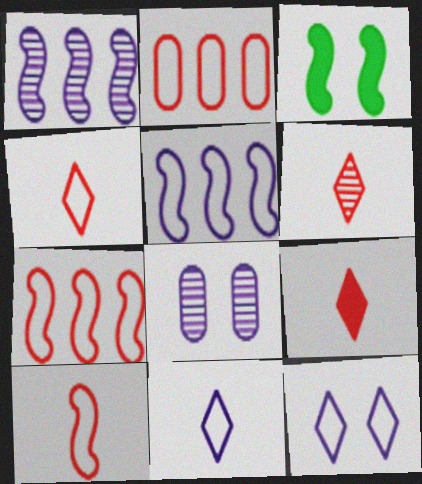[[1, 3, 10], 
[4, 6, 9]]